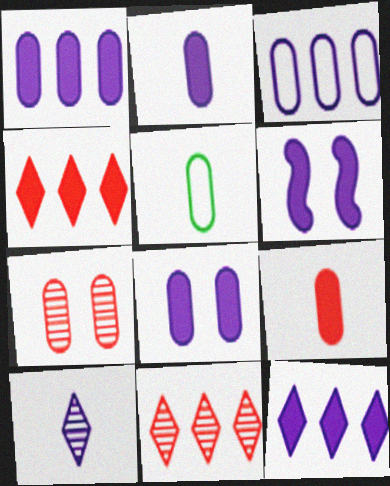[[1, 2, 8], 
[1, 5, 7], 
[2, 6, 12], 
[3, 6, 10], 
[5, 6, 11]]